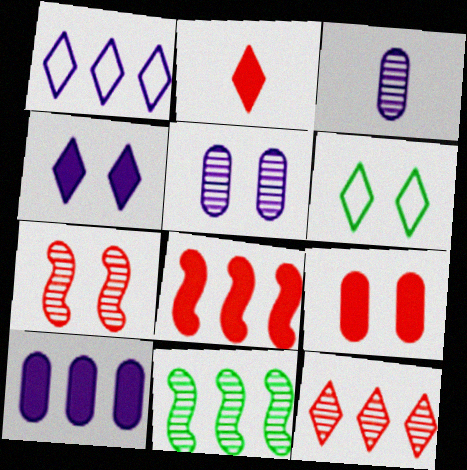[[2, 8, 9], 
[3, 6, 8]]